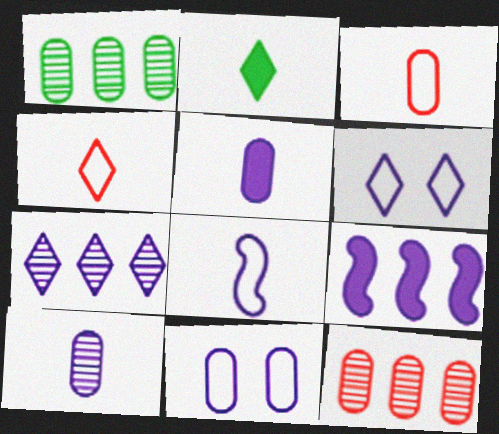[[6, 9, 10]]